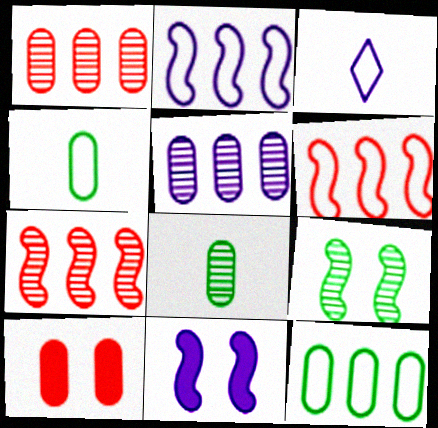[[3, 5, 11], 
[4, 5, 10]]